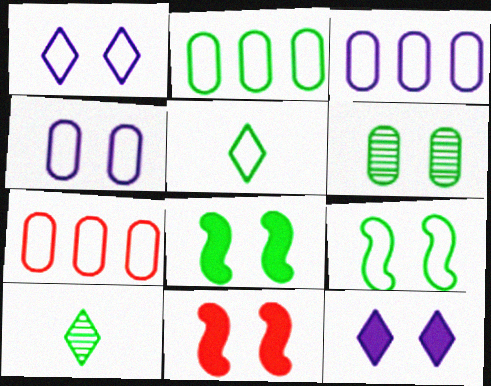[[1, 6, 11], 
[2, 3, 7], 
[2, 5, 9], 
[2, 8, 10], 
[3, 10, 11]]